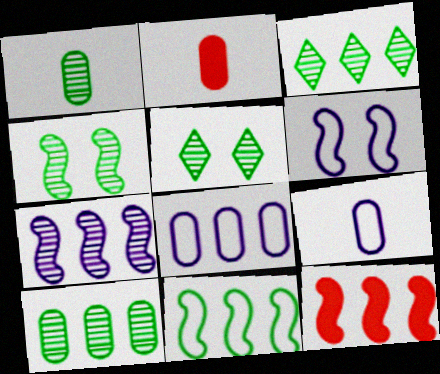[[1, 2, 9], 
[1, 3, 4], 
[2, 3, 6], 
[3, 8, 12], 
[5, 9, 12], 
[7, 11, 12]]